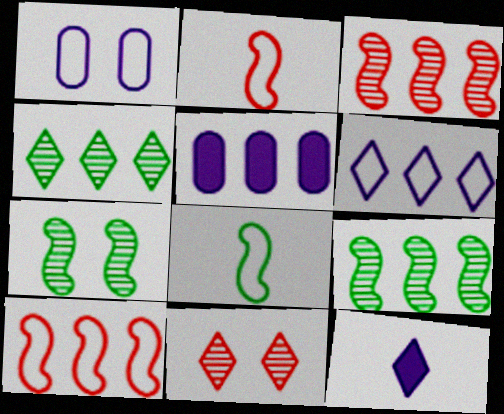[[4, 5, 10], 
[5, 8, 11]]